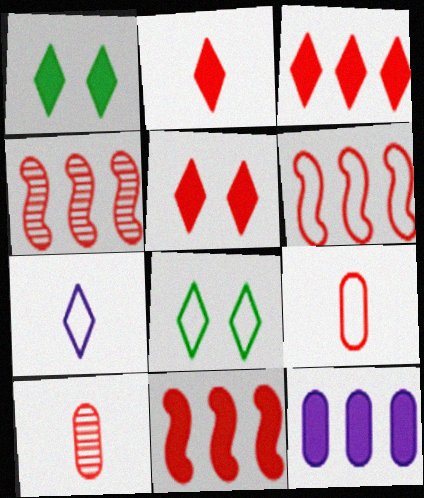[[2, 3, 5], 
[4, 5, 9], 
[4, 6, 11], 
[5, 6, 10]]